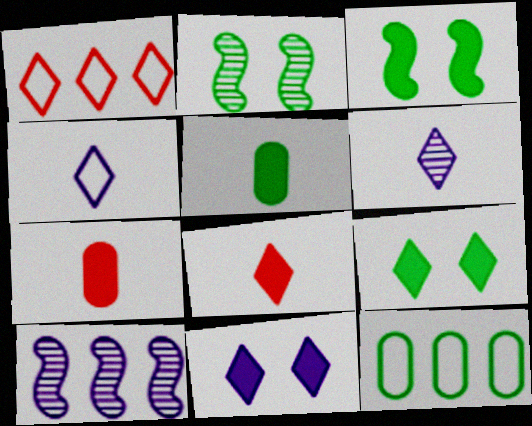[[1, 6, 9]]